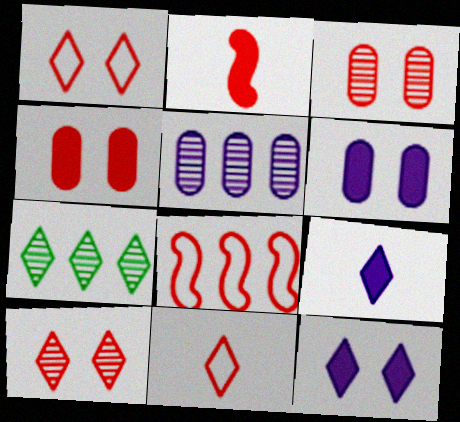[[1, 7, 9], 
[7, 11, 12]]